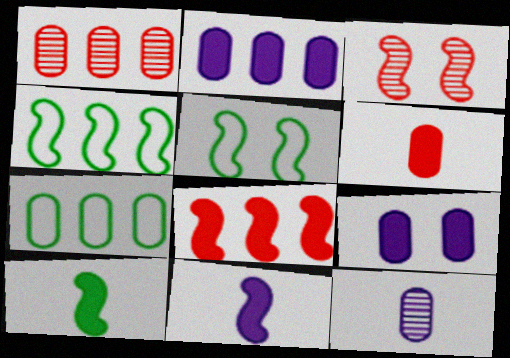[[1, 2, 7], 
[3, 4, 11]]